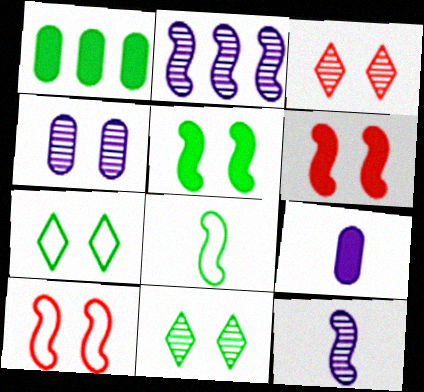[[1, 8, 11], 
[2, 6, 8], 
[4, 6, 7]]